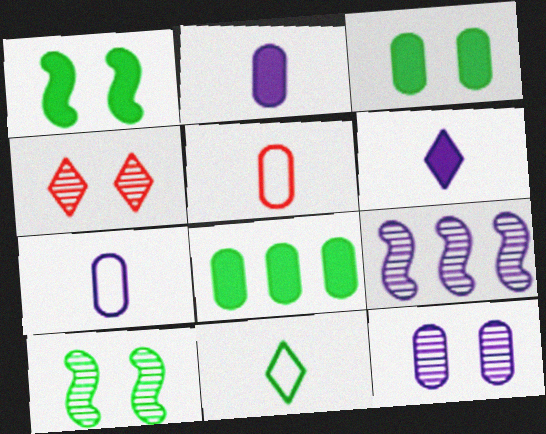[[4, 10, 12], 
[5, 8, 12], 
[8, 10, 11]]